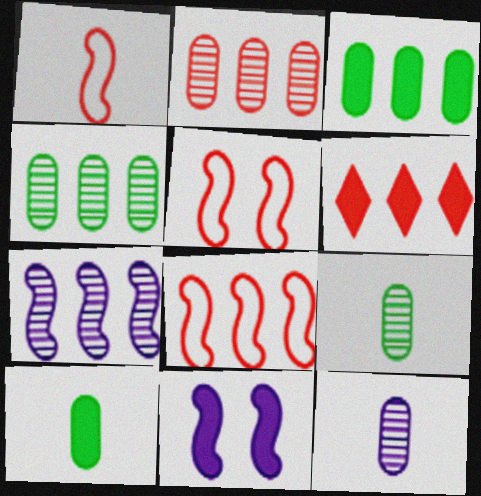[[1, 5, 8], 
[2, 6, 8], 
[6, 10, 11]]